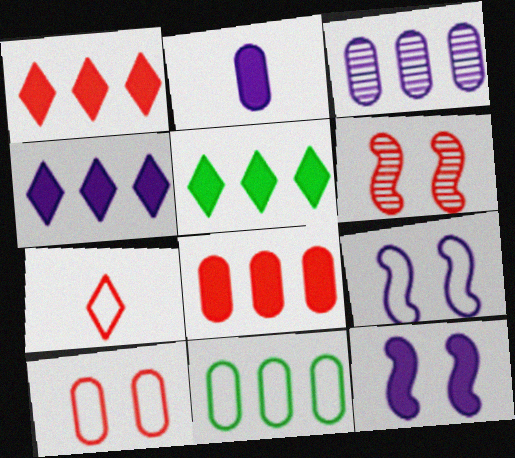[[1, 4, 5], 
[2, 4, 12], 
[3, 8, 11], 
[6, 7, 8], 
[7, 9, 11]]